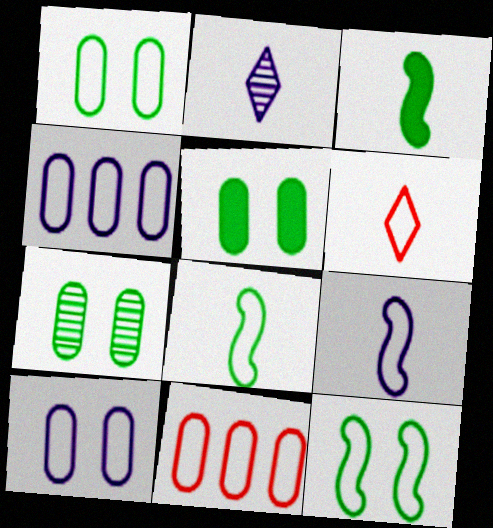[[1, 5, 7], 
[4, 6, 12]]